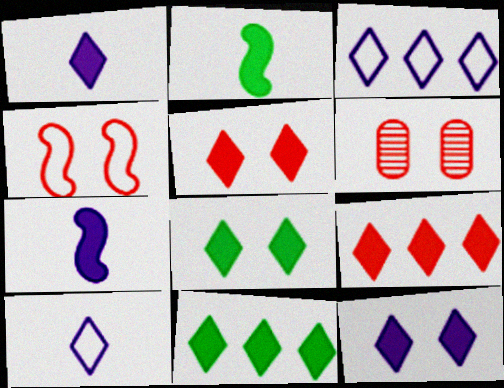[[1, 5, 11], 
[1, 8, 9], 
[2, 3, 6], 
[4, 5, 6], 
[5, 8, 12]]